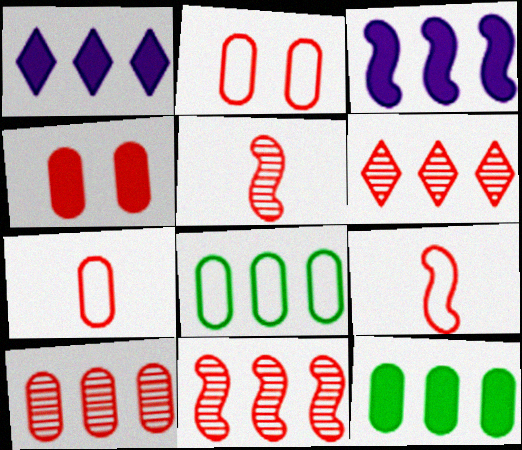[[1, 8, 11], 
[3, 6, 8], 
[4, 6, 9], 
[4, 7, 10], 
[6, 10, 11]]